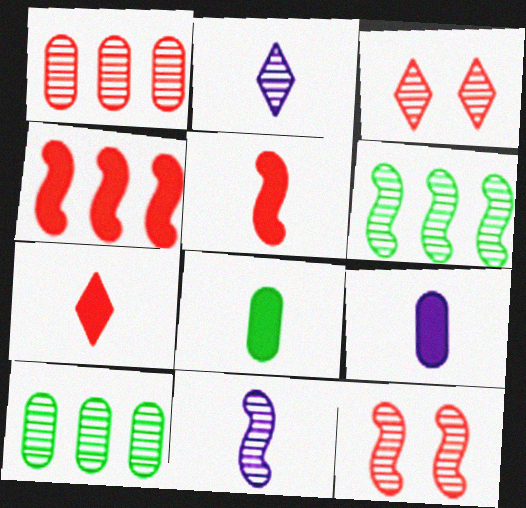[[2, 10, 12], 
[3, 10, 11], 
[6, 11, 12]]